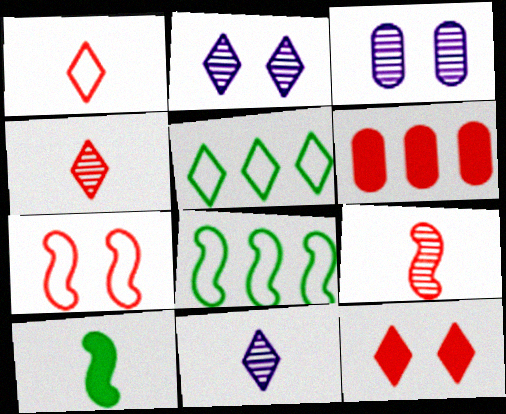[[4, 6, 7], 
[5, 11, 12]]